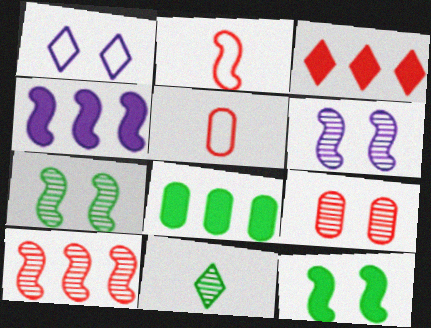[[1, 3, 11], 
[1, 9, 12], 
[2, 3, 9], 
[2, 4, 7], 
[3, 4, 8]]